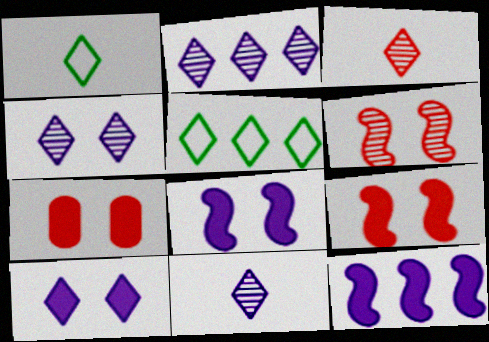[[2, 4, 11], 
[3, 5, 10]]